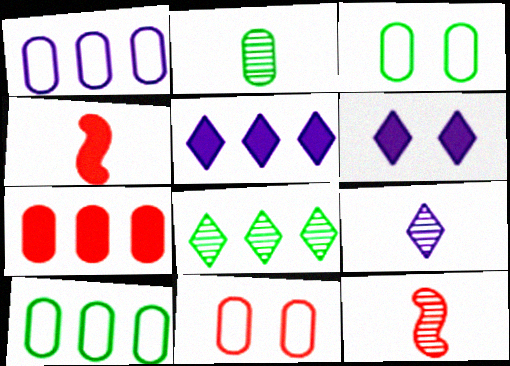[[2, 9, 12], 
[3, 5, 12], 
[6, 10, 12]]